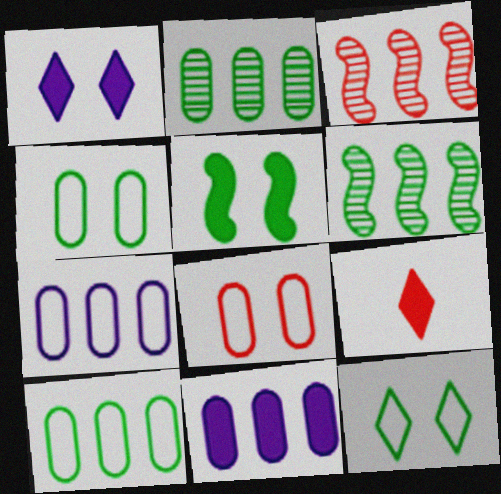[[3, 8, 9], 
[5, 9, 11]]